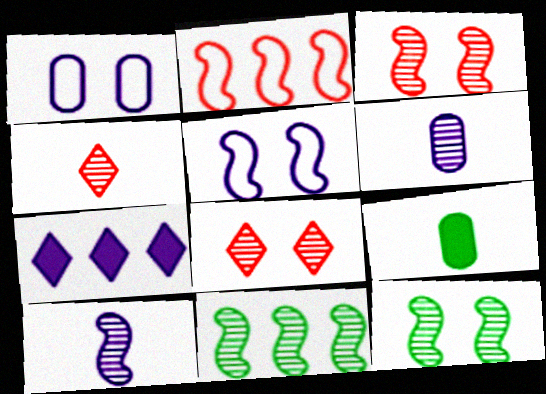[[1, 7, 10], 
[3, 10, 11], 
[5, 6, 7], 
[6, 8, 11]]